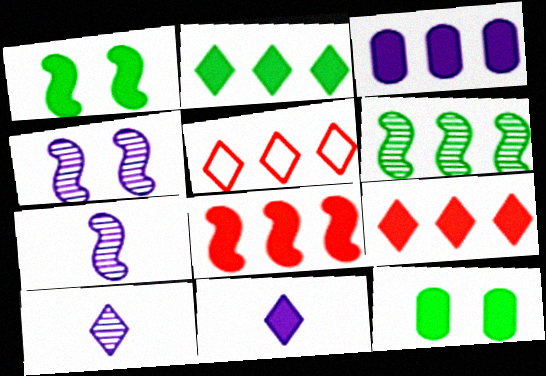[[2, 3, 8], 
[3, 5, 6], 
[5, 7, 12], 
[8, 11, 12]]